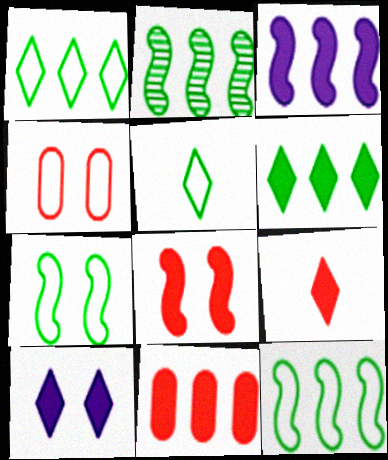[[3, 6, 11], 
[6, 9, 10], 
[8, 9, 11]]